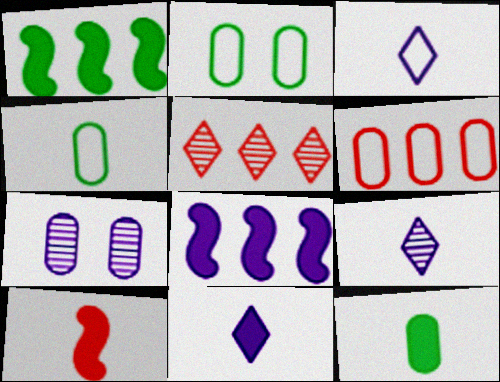[[3, 7, 8], 
[3, 9, 11], 
[4, 9, 10], 
[6, 7, 12], 
[10, 11, 12]]